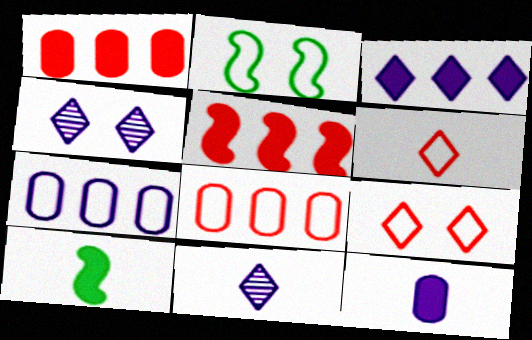[[1, 2, 11], 
[2, 6, 7], 
[4, 8, 10]]